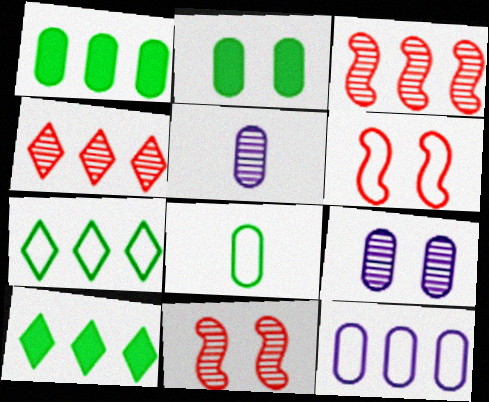[[3, 10, 12], 
[5, 6, 10]]